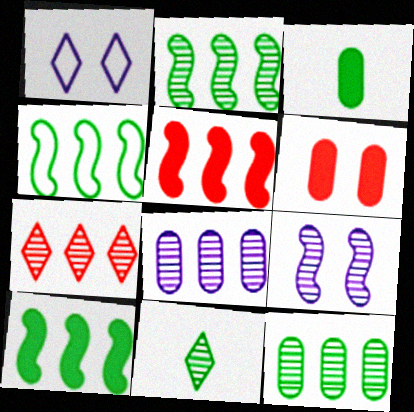[[2, 4, 10], 
[2, 7, 8]]